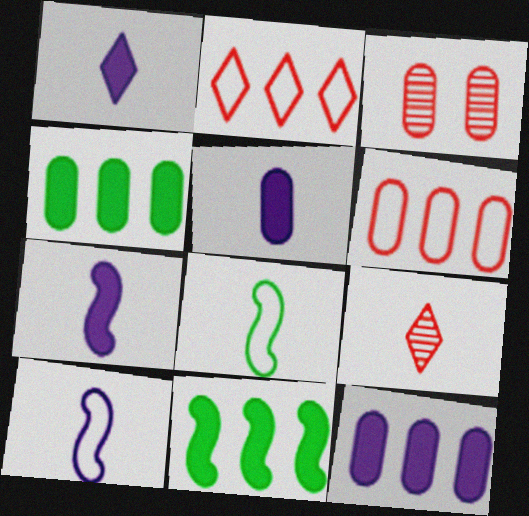[[1, 5, 7], 
[5, 8, 9]]